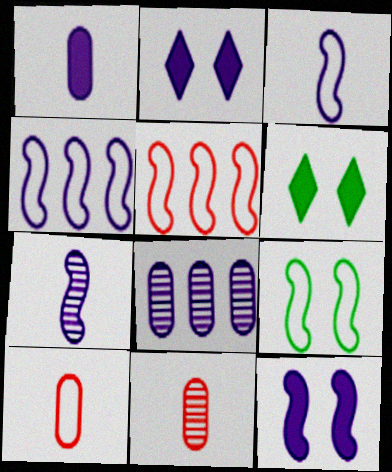[[2, 3, 8], 
[3, 5, 9], 
[4, 6, 11], 
[4, 7, 12]]